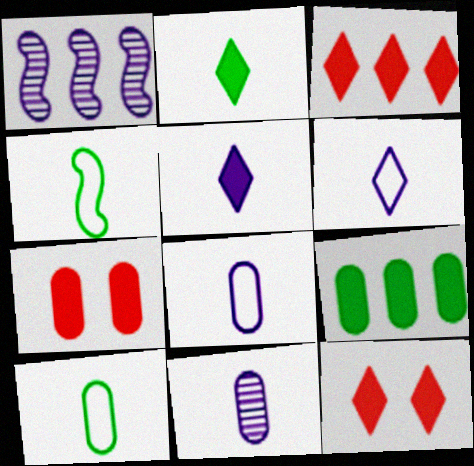[[1, 10, 12]]